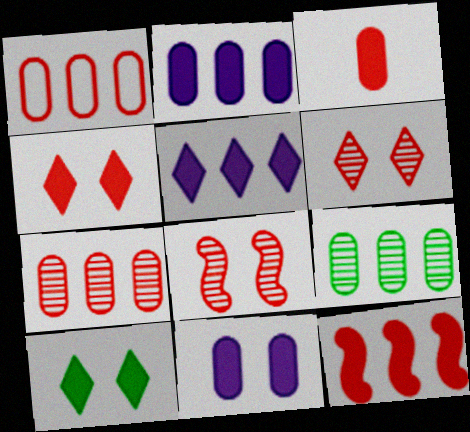[[1, 2, 9], 
[3, 4, 12]]